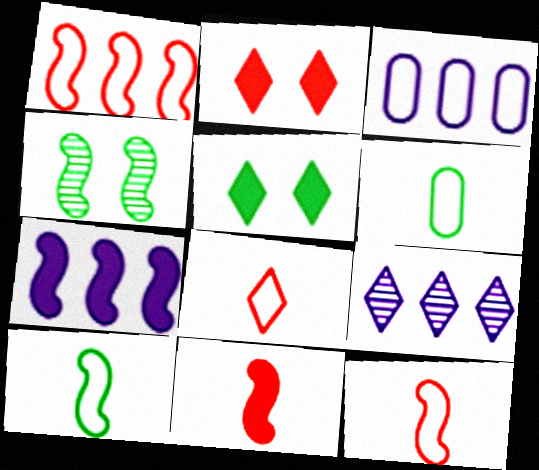[[3, 7, 9], 
[4, 7, 12], 
[5, 8, 9]]